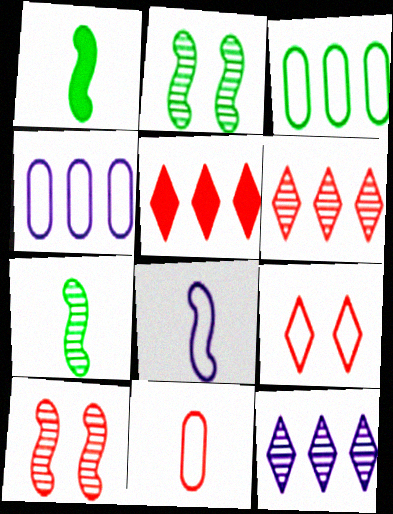[[3, 8, 9], 
[5, 10, 11]]